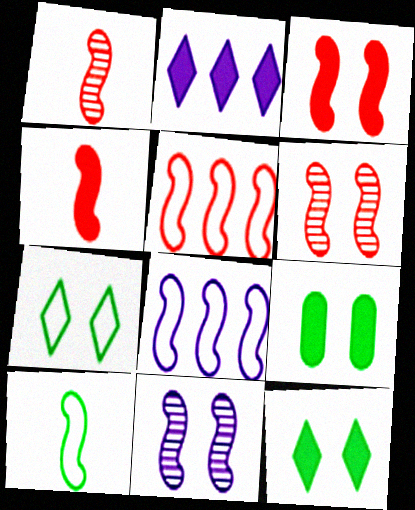[[1, 3, 5], 
[2, 4, 9], 
[4, 5, 6]]